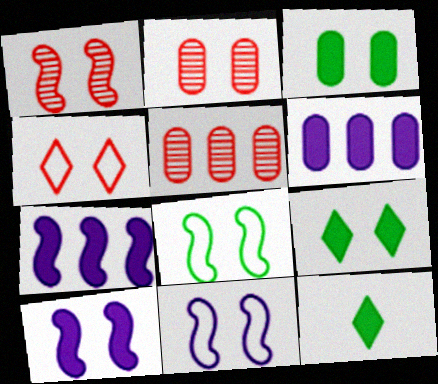[[1, 8, 10], 
[2, 9, 11], 
[5, 11, 12]]